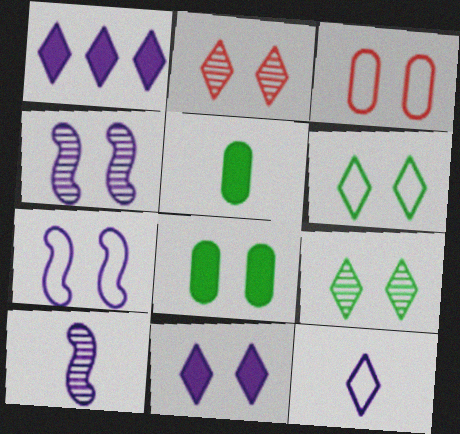[[2, 6, 11], 
[2, 7, 8], 
[3, 6, 7]]